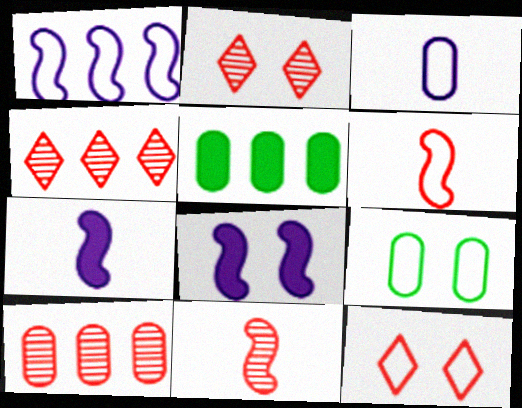[[1, 4, 5], 
[2, 8, 9], 
[2, 10, 11], 
[4, 7, 9]]